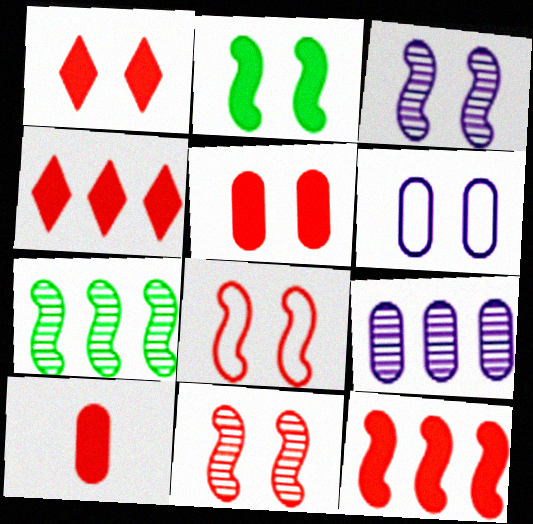[[1, 10, 12], 
[2, 3, 8]]